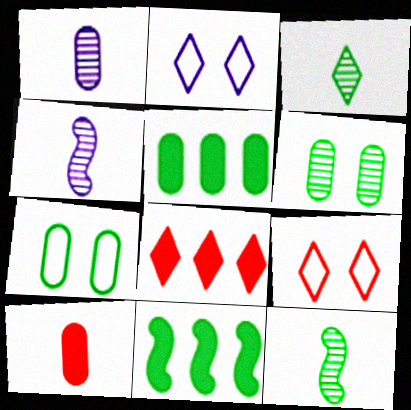[[1, 9, 11], 
[2, 3, 8], 
[3, 7, 11], 
[4, 5, 9], 
[4, 7, 8]]